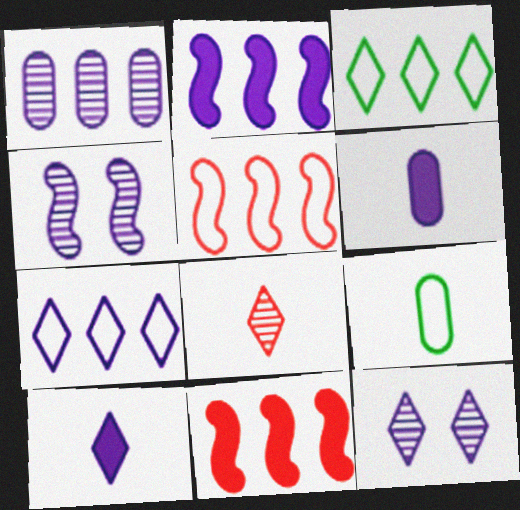[[1, 2, 7], 
[1, 3, 11], 
[4, 6, 7], 
[7, 10, 12], 
[9, 11, 12]]